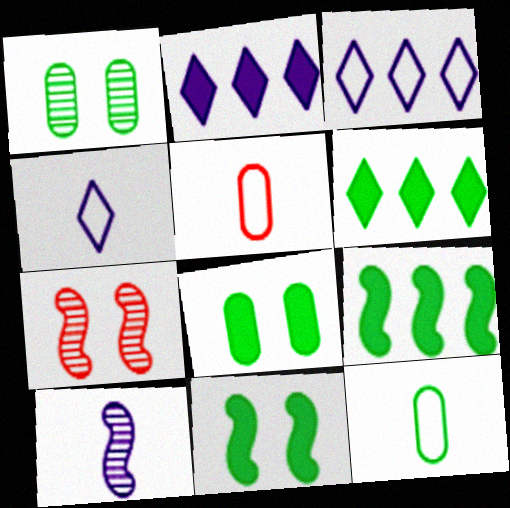[[2, 7, 12]]